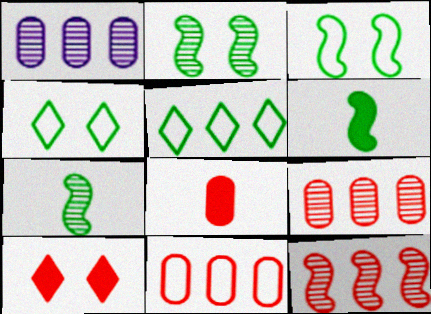[]